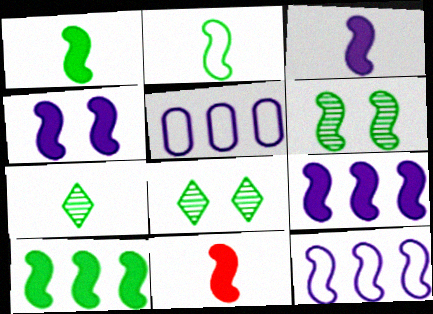[[1, 3, 11], 
[2, 6, 10], 
[3, 4, 9], 
[4, 10, 11], 
[5, 8, 11], 
[6, 11, 12]]